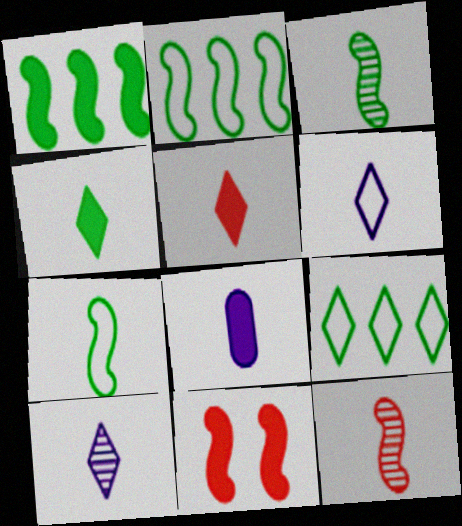[]